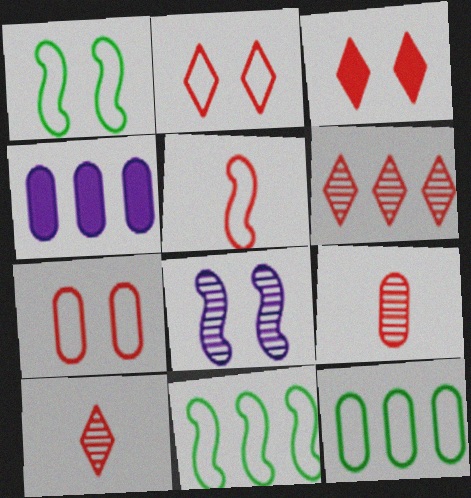[[1, 4, 10], 
[4, 6, 11]]